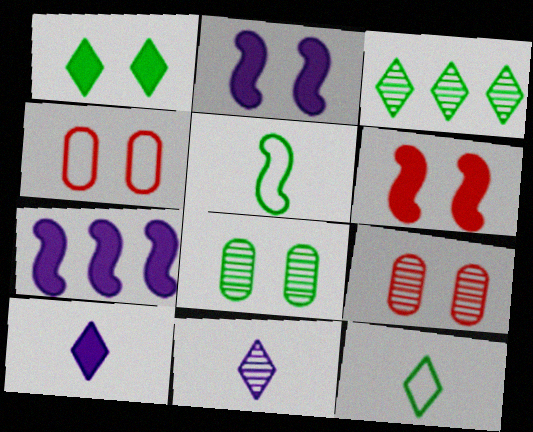[[1, 3, 12], 
[7, 9, 12]]